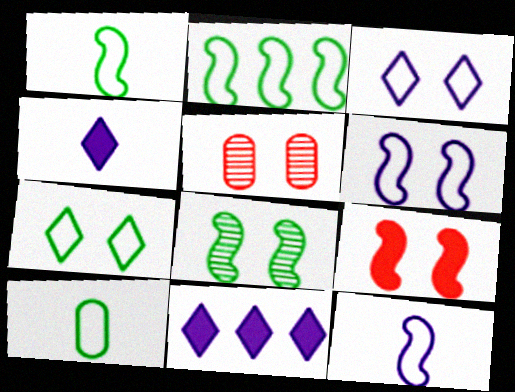[[1, 5, 11], 
[2, 4, 5], 
[2, 7, 10], 
[6, 8, 9]]